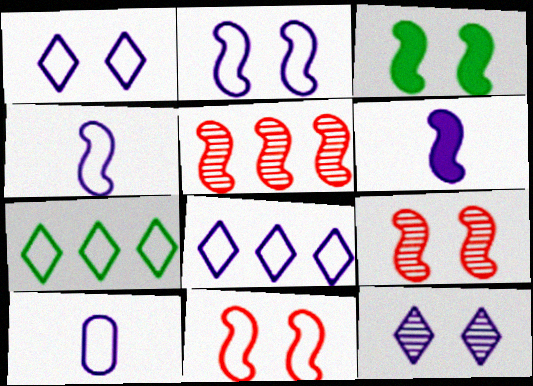[[2, 3, 9], 
[2, 8, 10], 
[3, 4, 5], 
[7, 10, 11]]